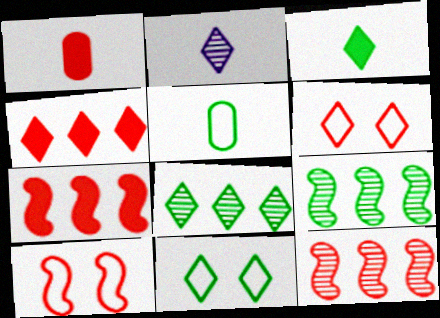[[1, 6, 12], 
[2, 4, 11], 
[3, 8, 11]]